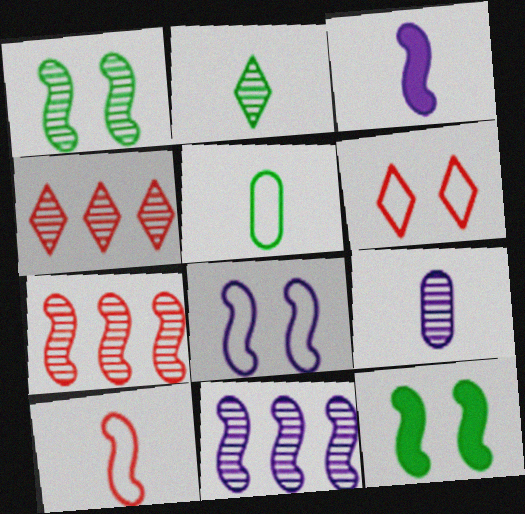[[1, 4, 9], 
[3, 8, 11], 
[10, 11, 12]]